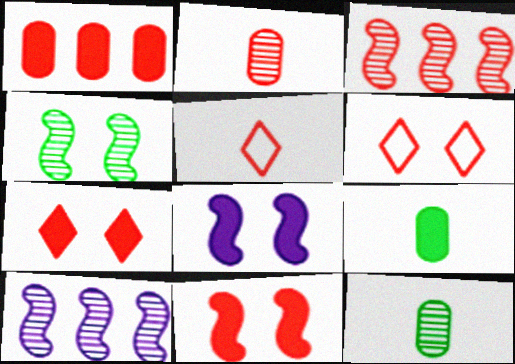[[6, 9, 10]]